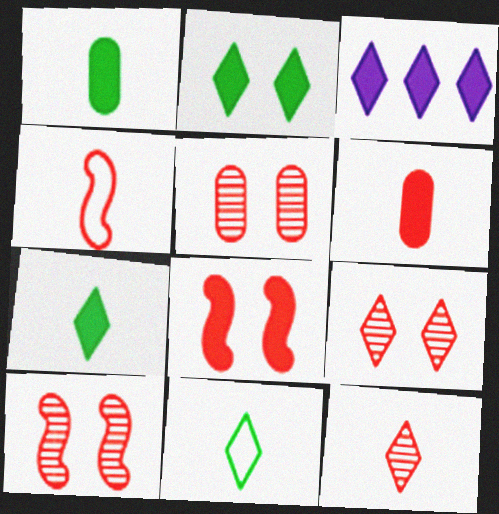[[1, 3, 8], 
[3, 9, 11], 
[4, 6, 12], 
[5, 9, 10]]